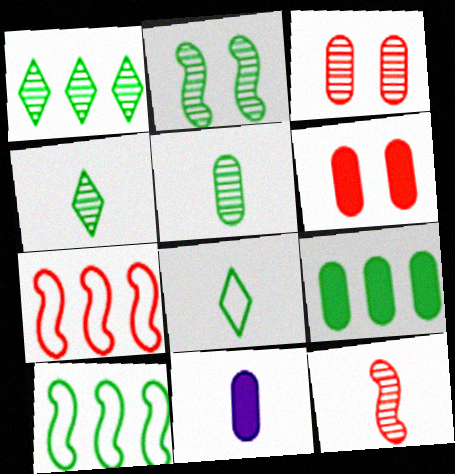[[1, 2, 5], 
[1, 9, 10], 
[2, 8, 9], 
[6, 9, 11], 
[8, 11, 12]]